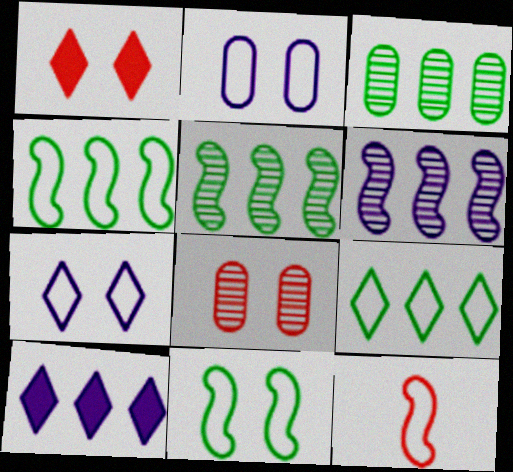[[2, 9, 12]]